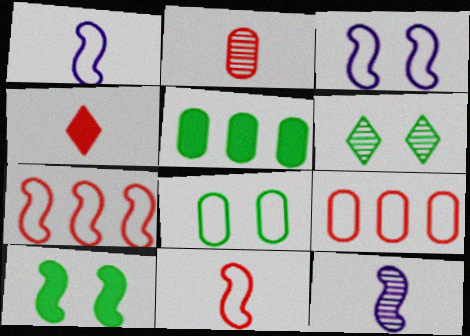[[2, 4, 11], 
[6, 8, 10], 
[7, 10, 12]]